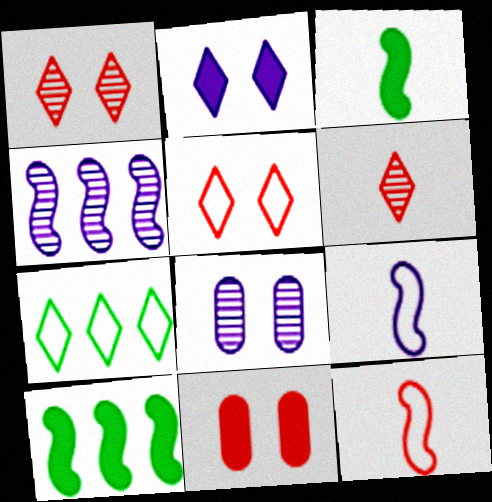[[2, 6, 7]]